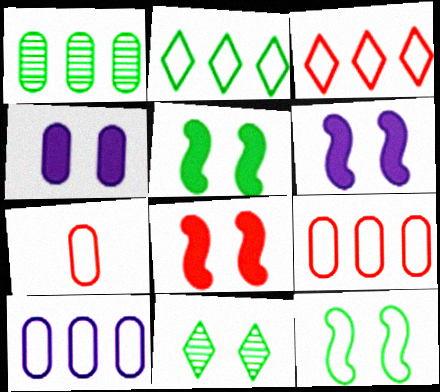[[1, 4, 7], 
[5, 6, 8]]